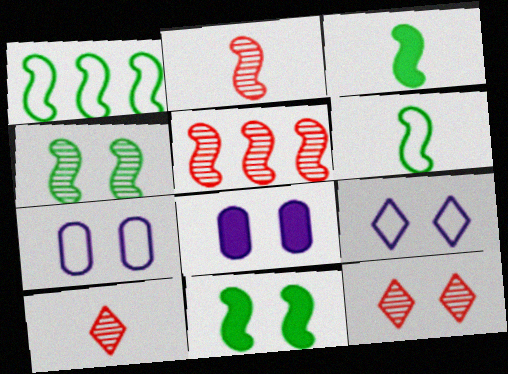[[1, 3, 4], 
[1, 8, 10], 
[7, 11, 12]]